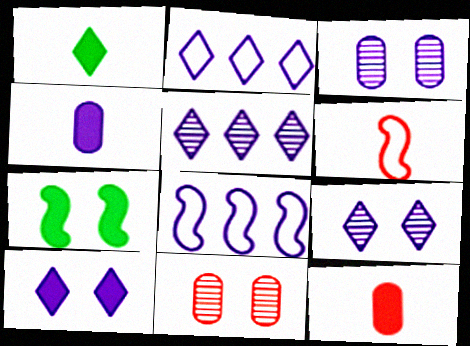[[1, 8, 11], 
[4, 8, 9]]